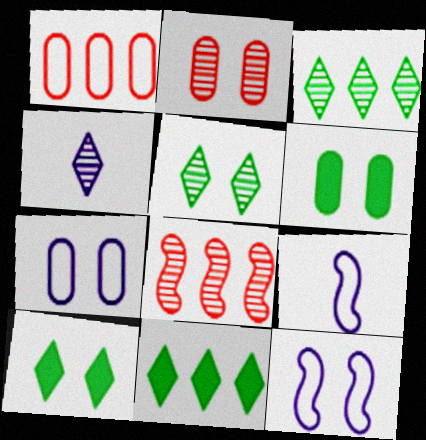[[2, 6, 7], 
[2, 9, 11], 
[2, 10, 12]]